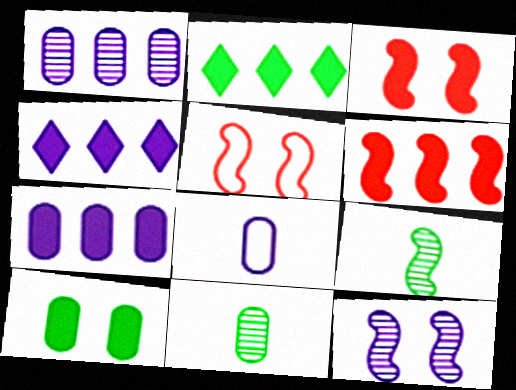[[2, 6, 7], 
[4, 5, 11], 
[4, 8, 12]]